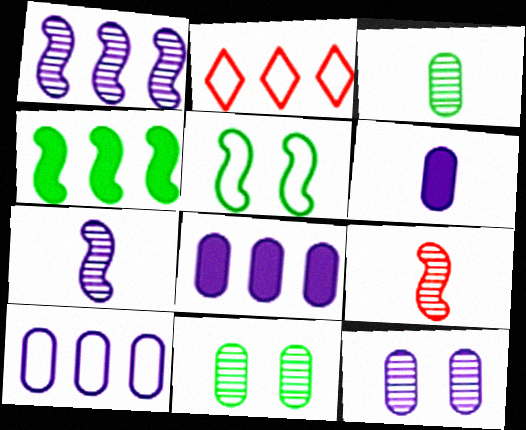[[6, 10, 12]]